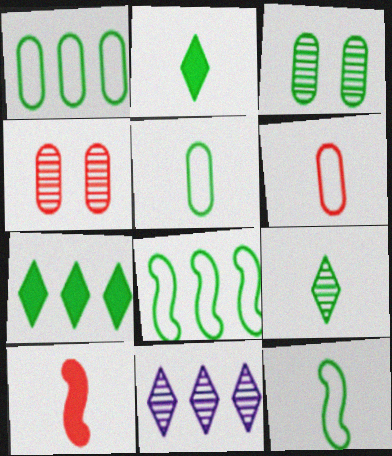[[2, 3, 8], 
[3, 7, 12]]